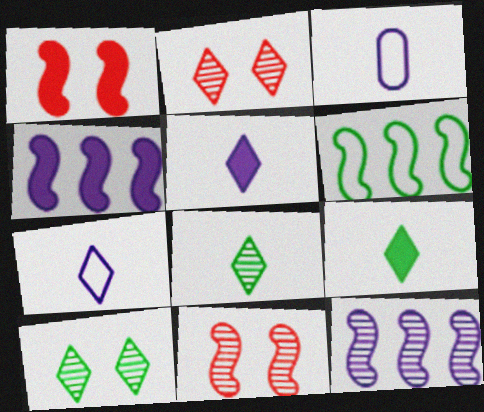[]